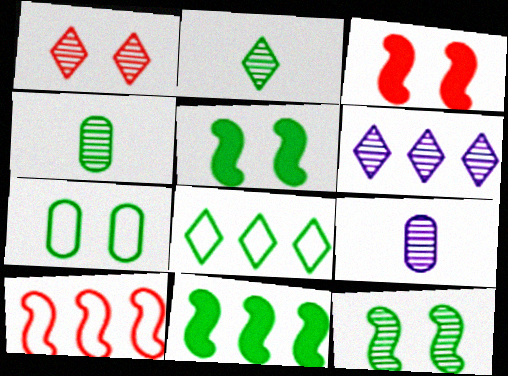[[1, 2, 6], 
[2, 7, 11], 
[3, 8, 9], 
[4, 5, 8]]